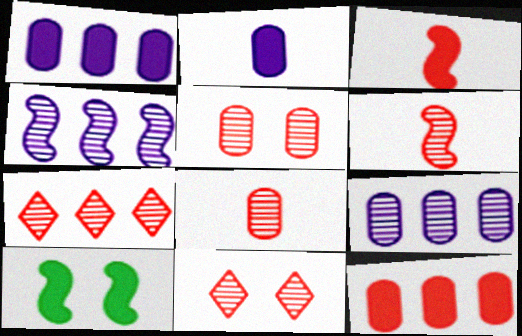[[5, 6, 7]]